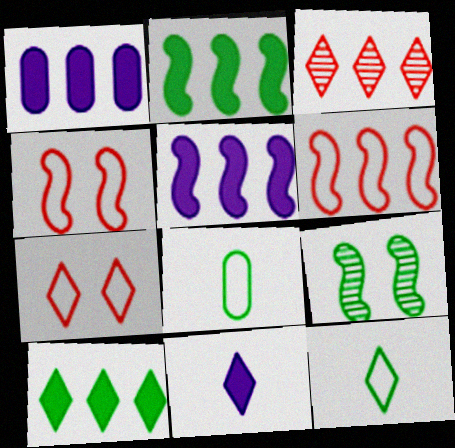[[8, 9, 10]]